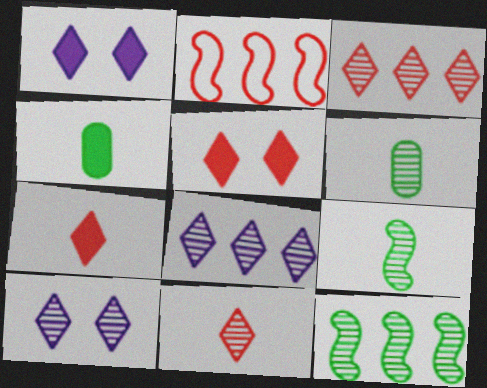[[1, 2, 6], 
[2, 4, 10]]